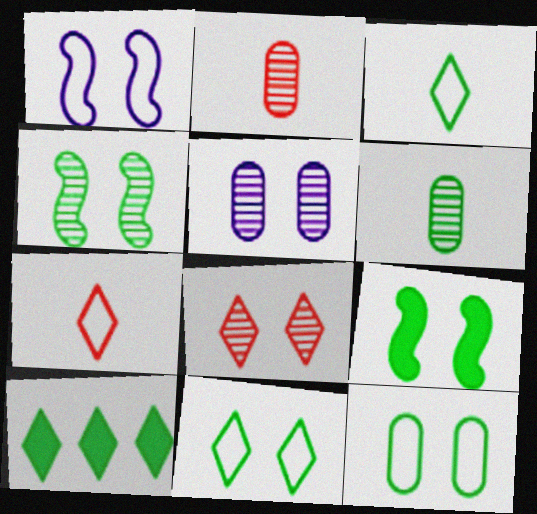[[1, 2, 10], 
[4, 5, 8]]